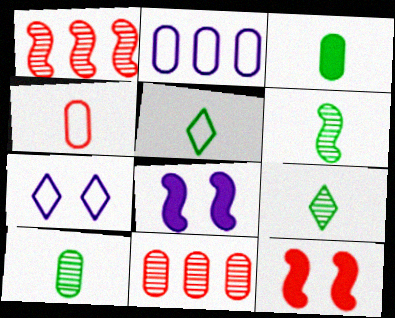[[1, 3, 7], 
[2, 9, 12], 
[3, 5, 6], 
[5, 8, 11], 
[6, 9, 10]]